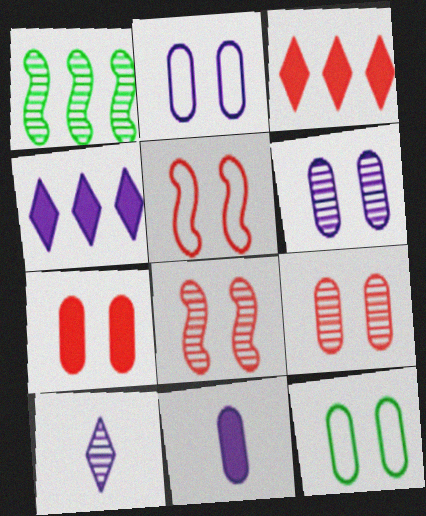[[1, 9, 10], 
[6, 7, 12]]